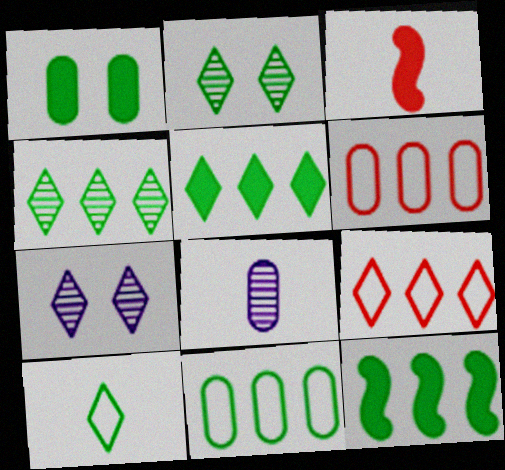[[1, 6, 8], 
[2, 5, 10], 
[3, 7, 11], 
[3, 8, 10], 
[4, 11, 12]]